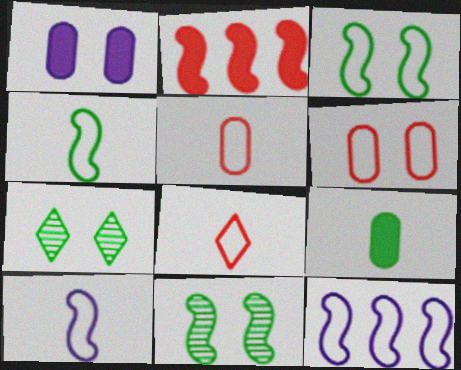[[2, 10, 11]]